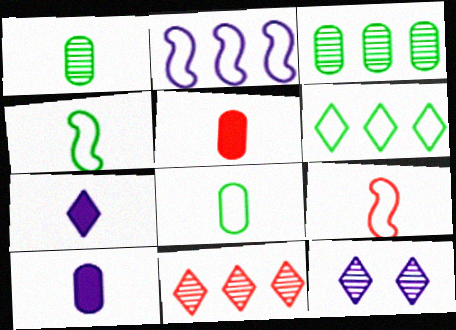[[1, 7, 9], 
[2, 10, 12]]